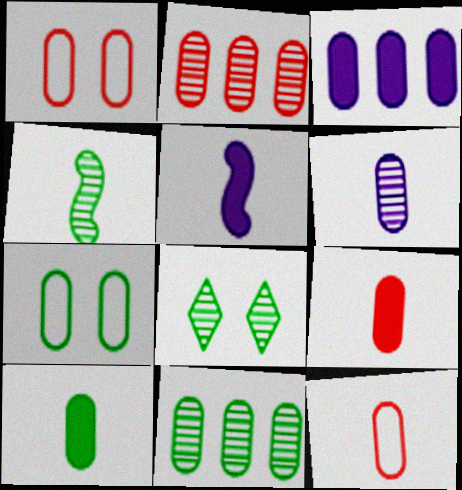[[1, 2, 9], 
[4, 8, 11], 
[6, 10, 12], 
[7, 10, 11]]